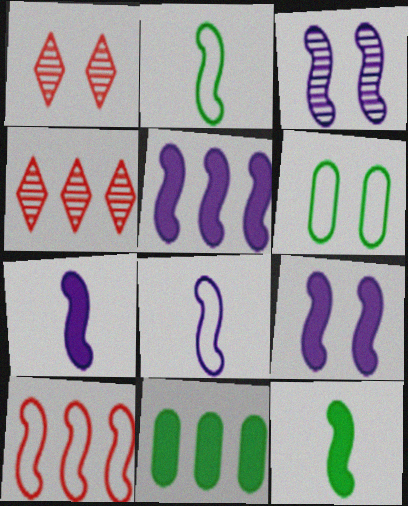[[1, 6, 9], 
[1, 8, 11], 
[3, 5, 8], 
[3, 10, 12], 
[4, 6, 7], 
[5, 7, 9]]